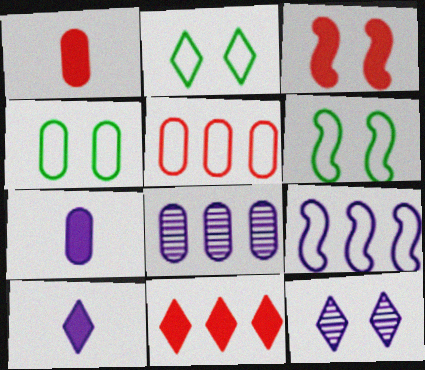[[1, 3, 11], 
[1, 4, 8], 
[2, 4, 6], 
[3, 4, 12], 
[7, 9, 12]]